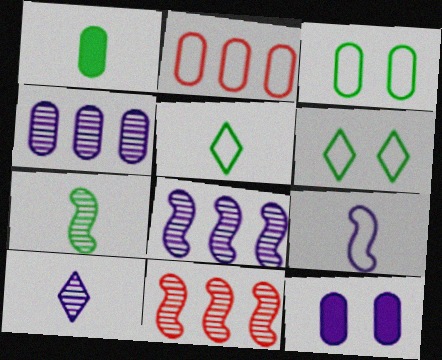[[1, 5, 7], 
[2, 6, 9], 
[5, 11, 12]]